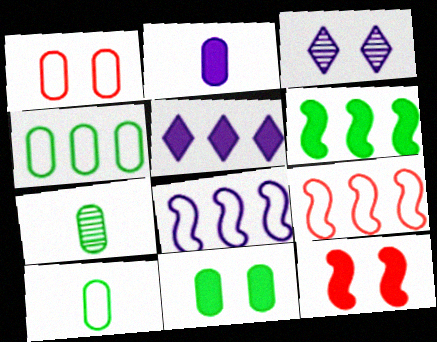[[2, 3, 8], 
[4, 7, 11]]